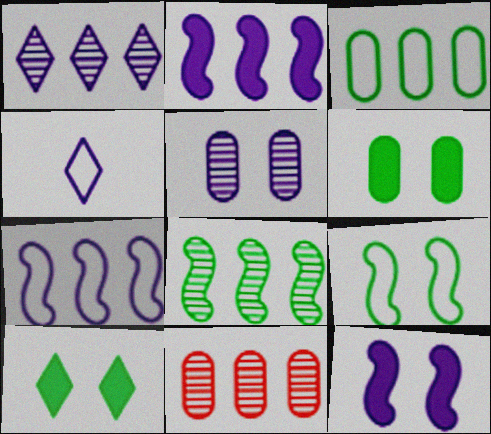[[1, 8, 11], 
[2, 4, 5]]